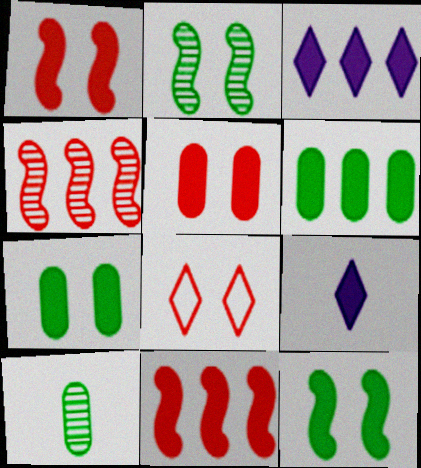[[1, 6, 9], 
[3, 6, 11], 
[7, 9, 11]]